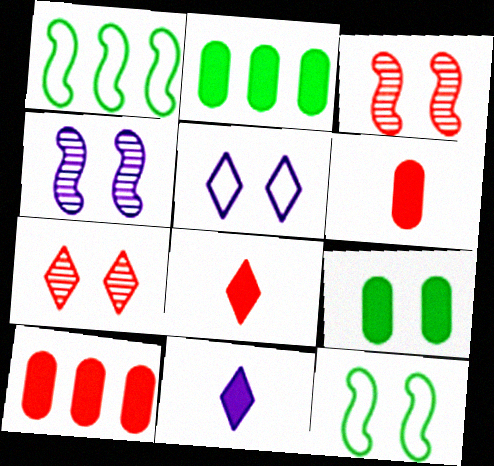[[3, 5, 9]]